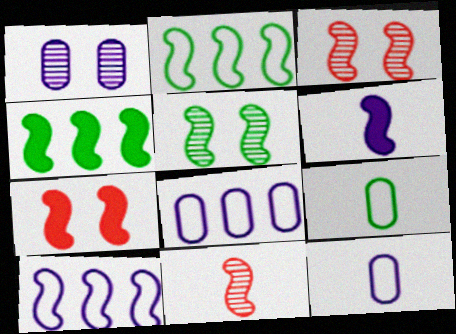[[2, 3, 6], 
[4, 6, 7]]